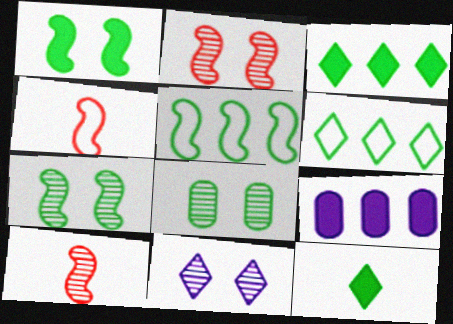[[2, 8, 11], 
[5, 8, 12]]